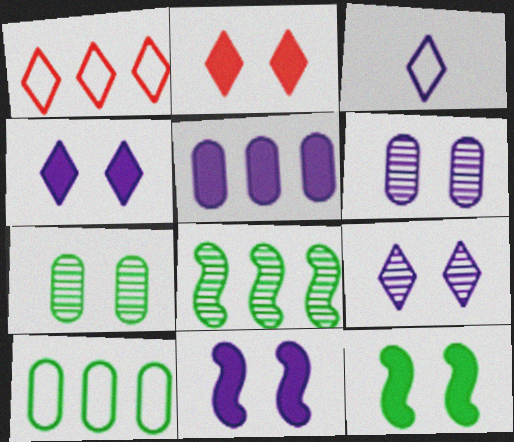[[1, 5, 8]]